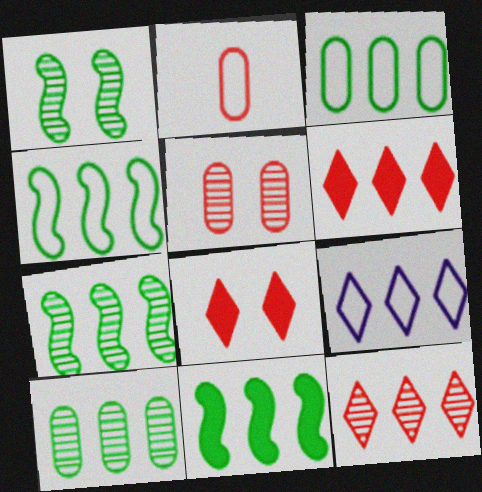[[4, 7, 11]]